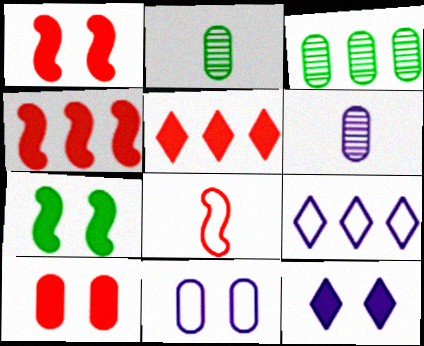[[1, 2, 9], 
[3, 4, 9], 
[3, 8, 12], 
[7, 10, 12]]